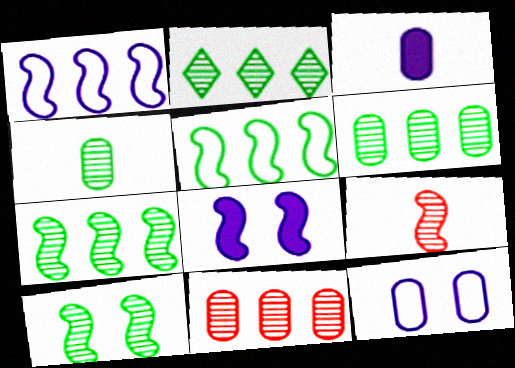[[2, 4, 10], 
[2, 6, 7], 
[5, 8, 9]]